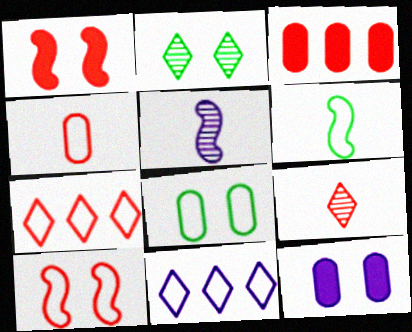[[2, 10, 12], 
[3, 9, 10], 
[4, 7, 10], 
[5, 11, 12]]